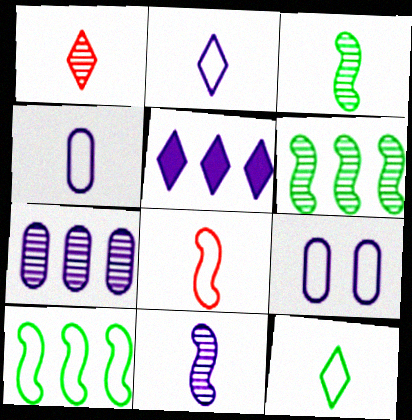[[4, 8, 12], 
[5, 9, 11]]